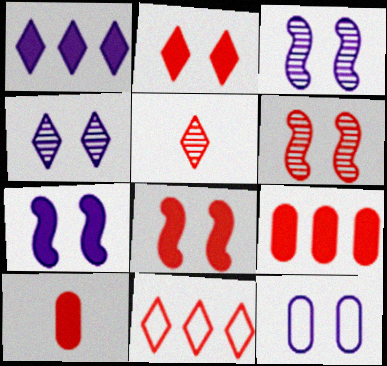[[2, 5, 11], 
[4, 7, 12], 
[6, 10, 11]]